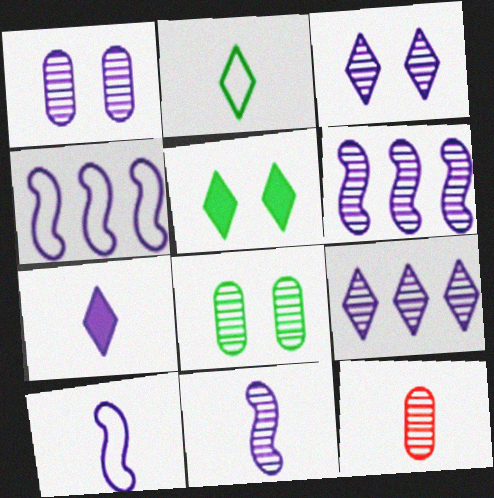[[1, 4, 7], 
[1, 9, 11], 
[4, 5, 12]]